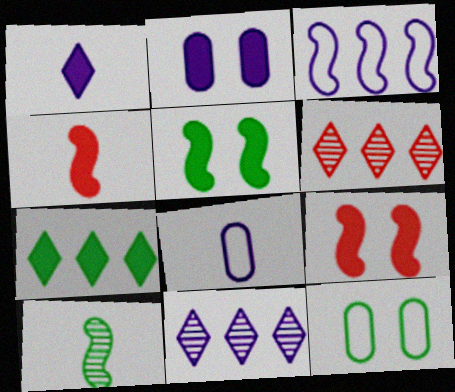[[2, 4, 7], 
[3, 9, 10], 
[4, 11, 12], 
[5, 6, 8], 
[7, 10, 12]]